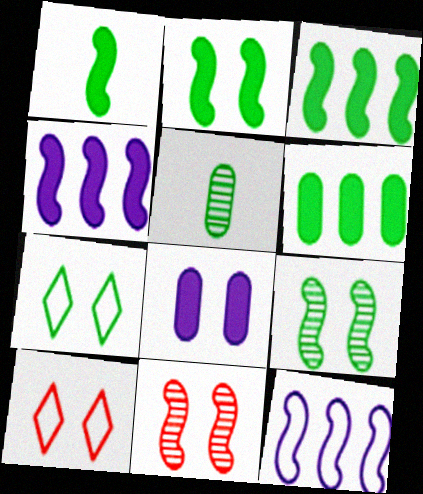[[1, 2, 3], 
[1, 11, 12], 
[3, 5, 7], 
[4, 5, 10], 
[7, 8, 11], 
[8, 9, 10]]